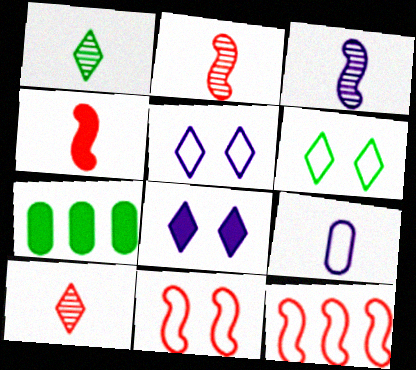[[1, 4, 9], 
[2, 5, 7], 
[4, 7, 8], 
[6, 9, 12]]